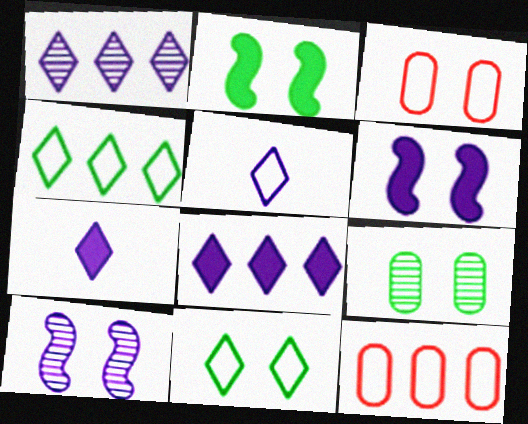[[2, 9, 11]]